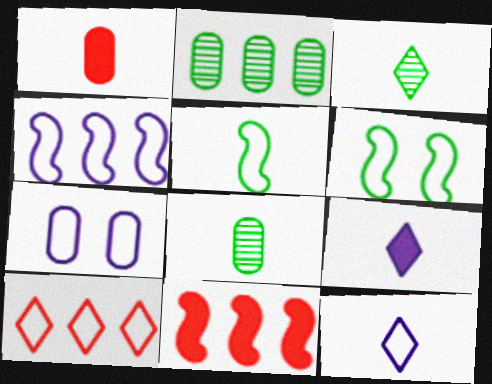[[1, 2, 7], 
[3, 7, 11], 
[4, 7, 12], 
[5, 7, 10]]